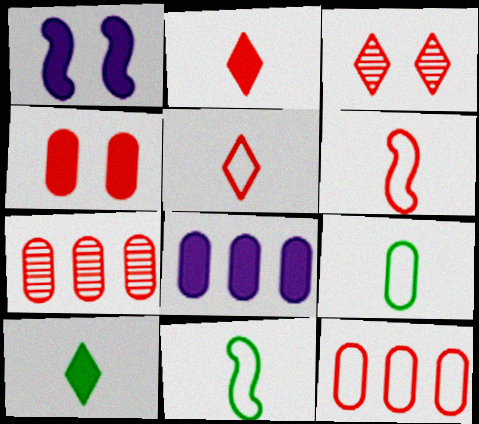[[3, 8, 11]]